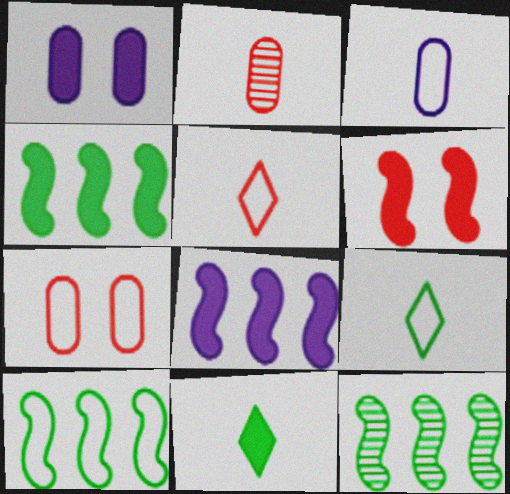[[1, 5, 12], 
[4, 10, 12]]